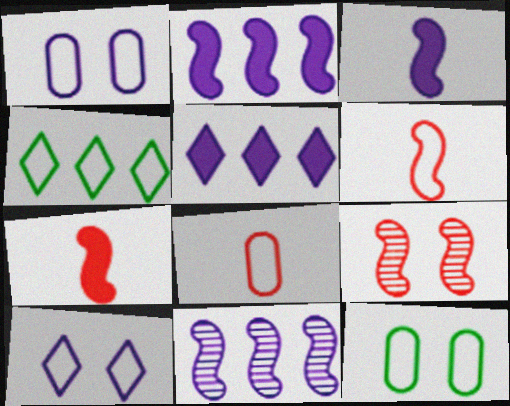[[1, 4, 6]]